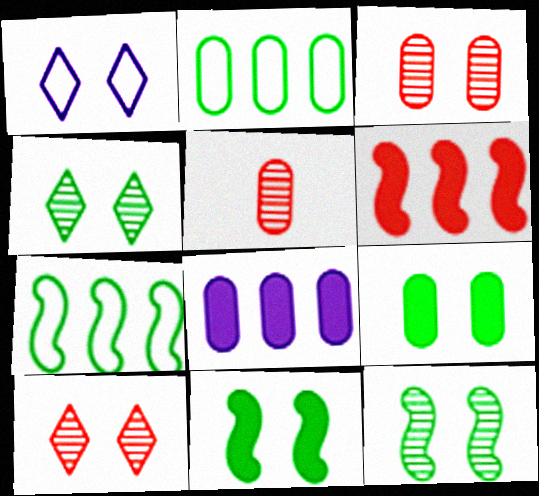[[1, 3, 11]]